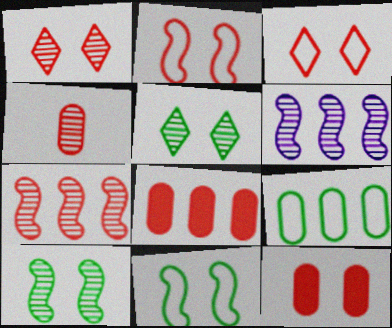[[1, 2, 12], 
[1, 4, 7], 
[4, 5, 6]]